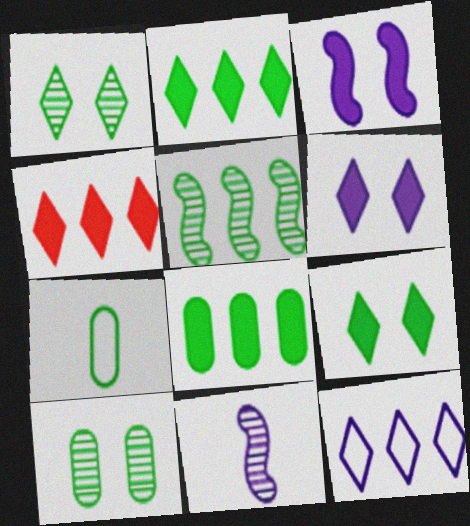[[5, 7, 9], 
[7, 8, 10]]